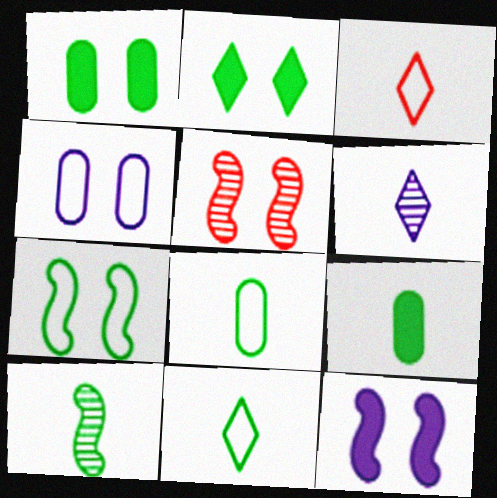[[2, 4, 5], 
[5, 7, 12], 
[9, 10, 11]]